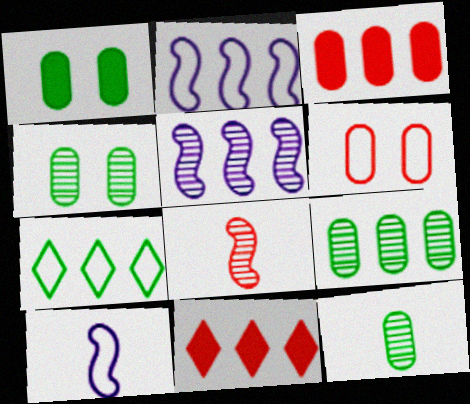[[2, 9, 11], 
[3, 5, 7], 
[4, 9, 12], 
[4, 10, 11], 
[6, 7, 10], 
[6, 8, 11]]